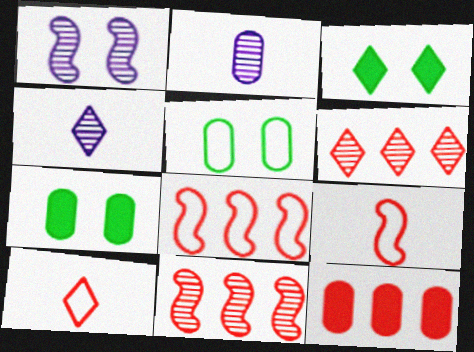[[2, 3, 8], 
[2, 5, 12], 
[4, 7, 8], 
[6, 8, 12]]